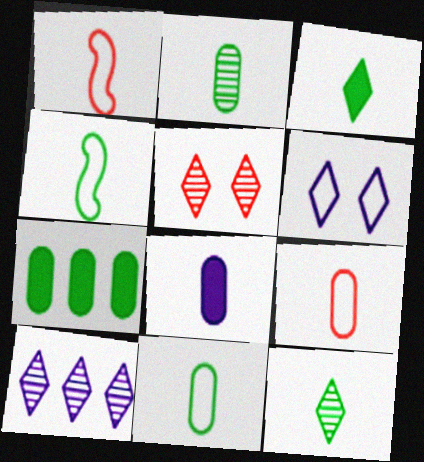[[1, 8, 12], 
[2, 3, 4], 
[2, 8, 9], 
[5, 10, 12]]